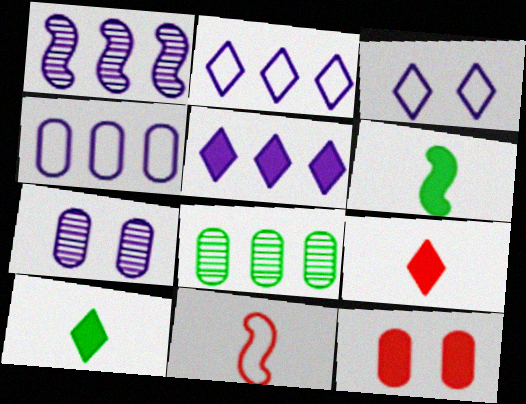[[1, 4, 5], 
[5, 6, 12]]